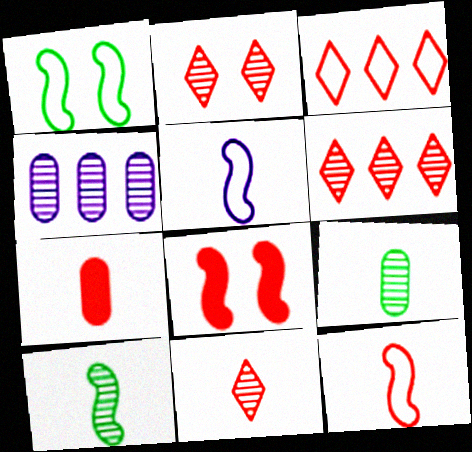[[2, 4, 10], 
[2, 6, 11], 
[7, 11, 12]]